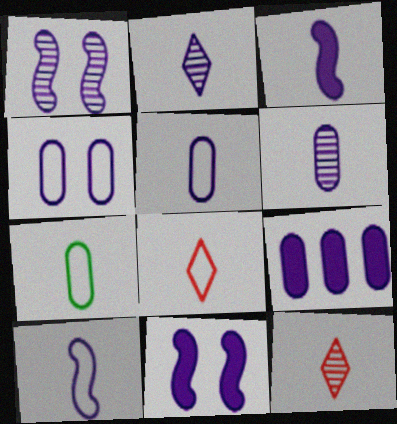[[2, 3, 5], 
[3, 7, 12], 
[4, 6, 9], 
[7, 8, 10]]